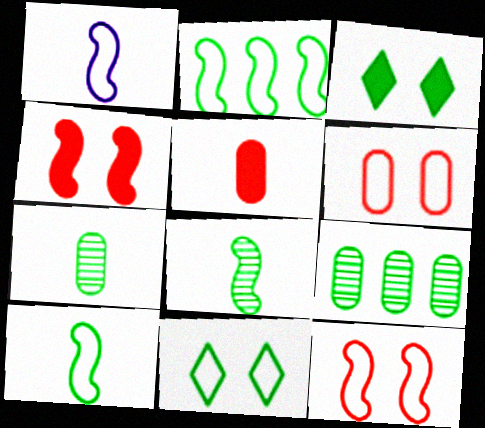[[1, 2, 12], 
[2, 3, 7], 
[3, 9, 10]]